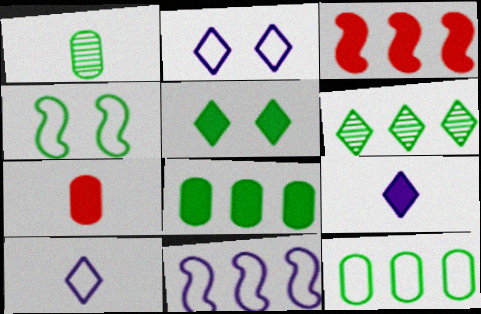[[1, 2, 3]]